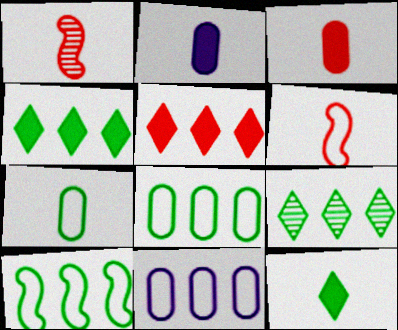[]